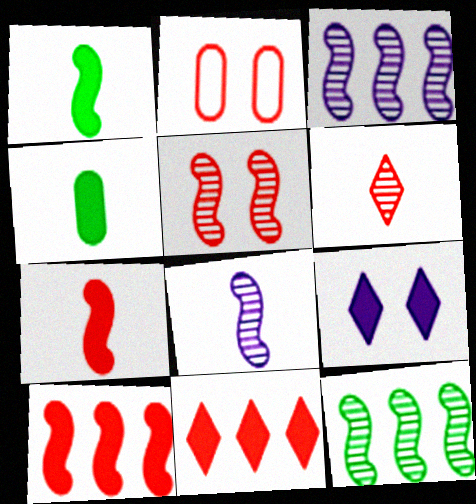[[2, 6, 10], 
[4, 9, 10], 
[5, 8, 12]]